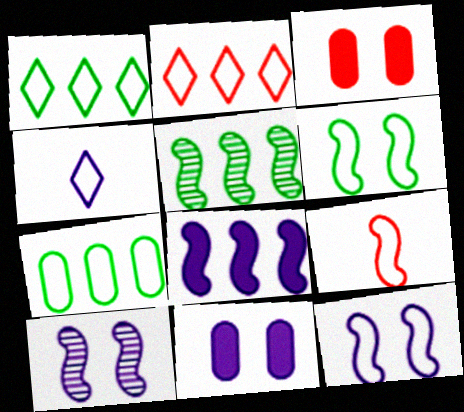[[3, 4, 5]]